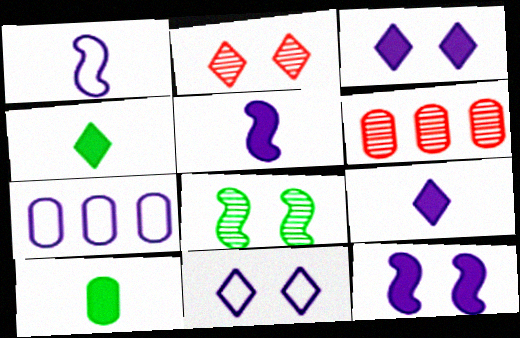[[1, 7, 11]]